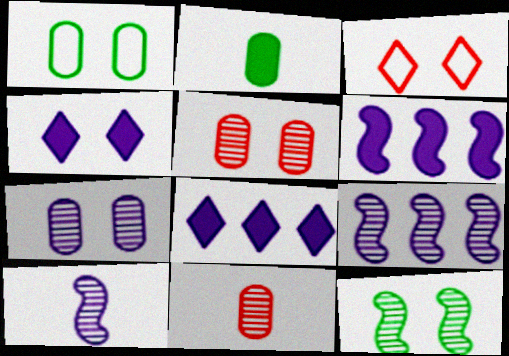[[2, 3, 9]]